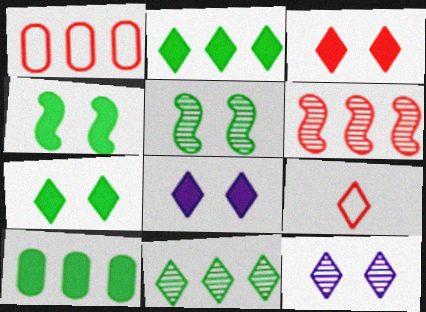[[2, 9, 12], 
[3, 7, 8], 
[8, 9, 11]]